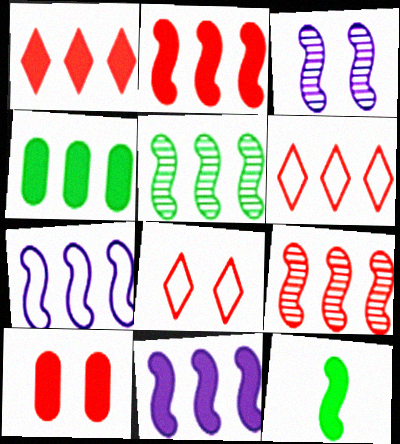[[1, 4, 11], 
[2, 5, 7]]